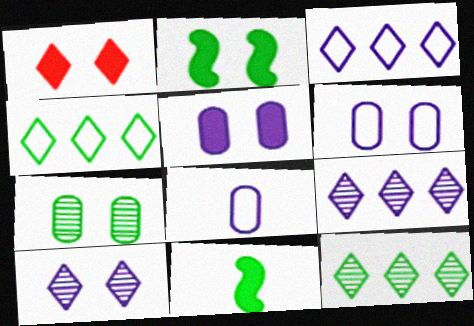[[1, 2, 5], 
[4, 7, 11]]